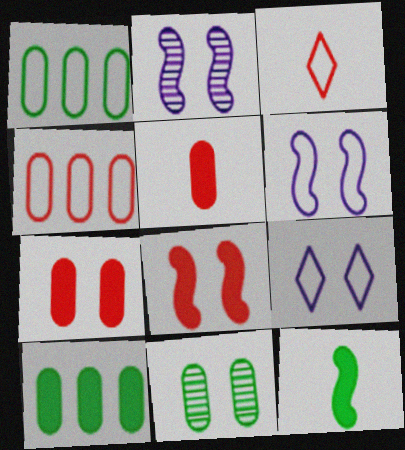[[1, 3, 6], 
[2, 3, 10], 
[8, 9, 11]]